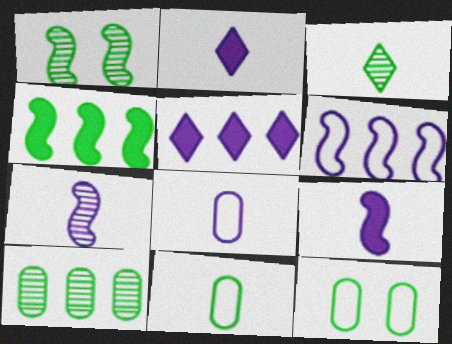[[1, 3, 10], 
[2, 7, 8], 
[3, 4, 12]]